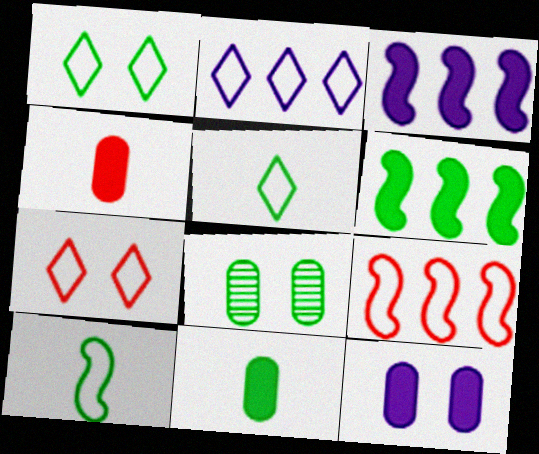[[2, 5, 7], 
[5, 6, 8]]